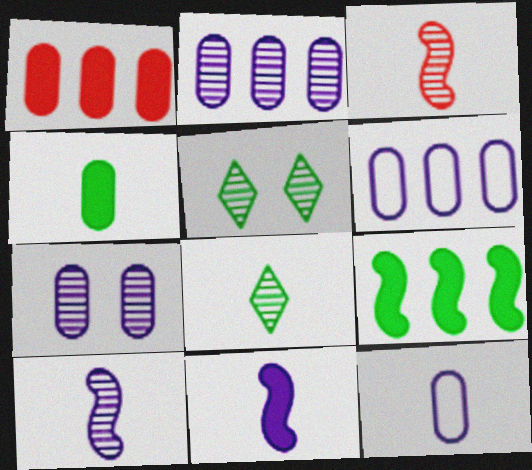[[2, 3, 5]]